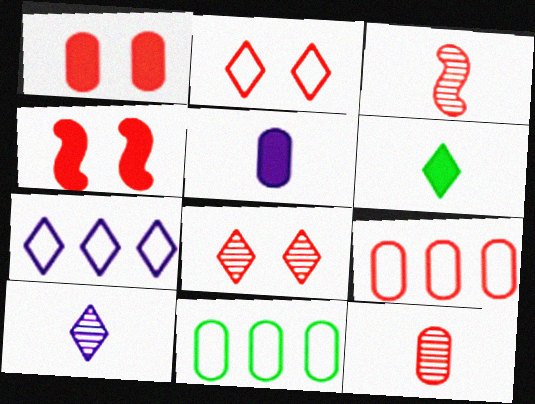[[1, 9, 12], 
[4, 10, 11], 
[6, 7, 8]]